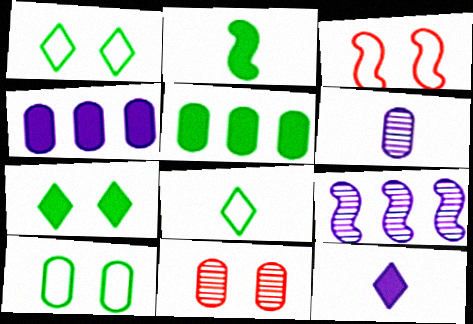[[2, 3, 9], 
[2, 5, 7]]